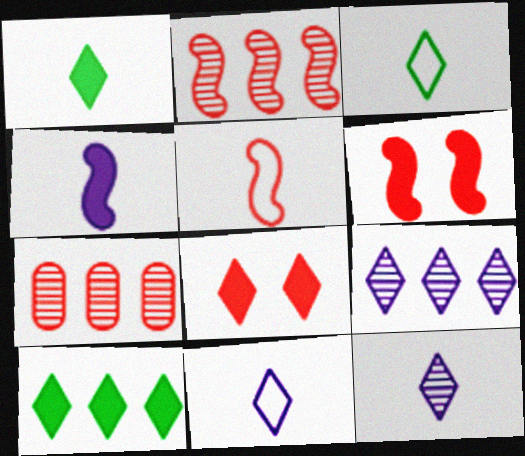[[2, 5, 6], 
[3, 8, 9], 
[5, 7, 8]]